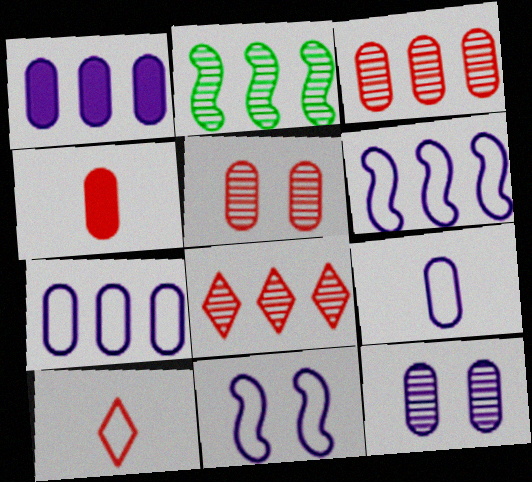[[1, 9, 12]]